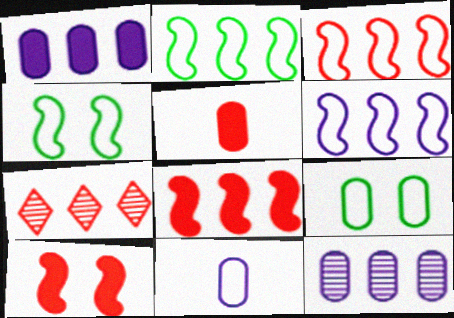[[1, 2, 7], 
[2, 3, 6], 
[5, 9, 12]]